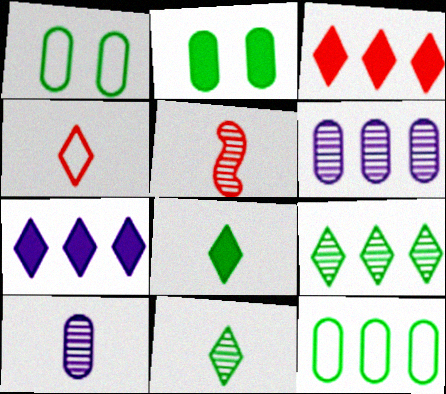[[1, 5, 7], 
[5, 10, 11]]